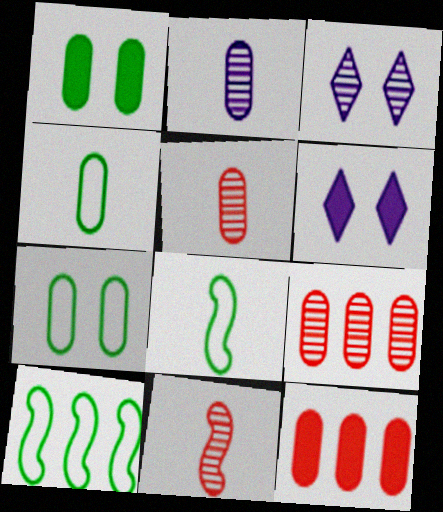[[2, 7, 12], 
[3, 8, 12], 
[5, 6, 10], 
[6, 8, 9]]